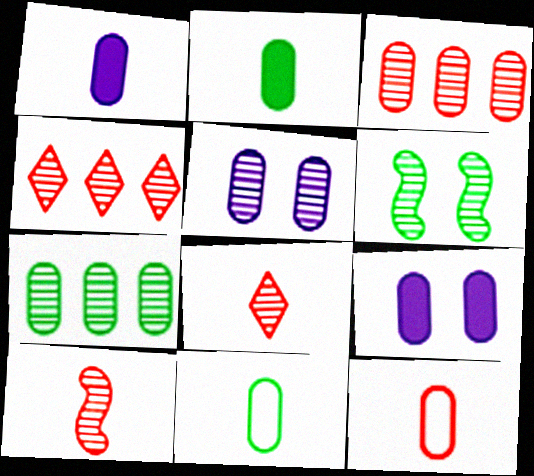[[3, 9, 11], 
[7, 9, 12]]